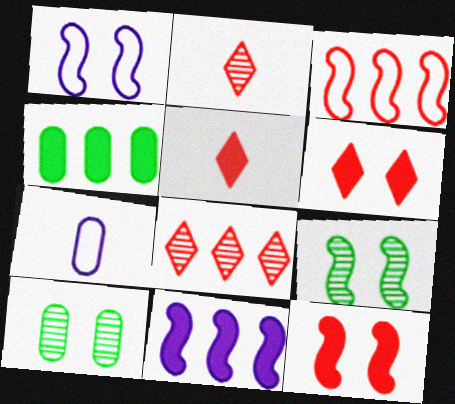[[1, 2, 4], 
[1, 6, 10], 
[1, 9, 12]]